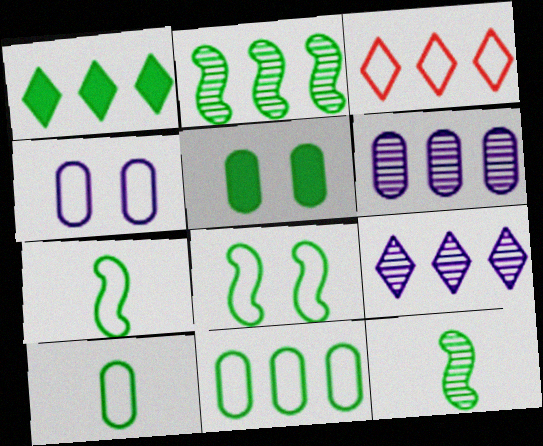[[1, 2, 11], 
[1, 3, 9], 
[3, 4, 7]]